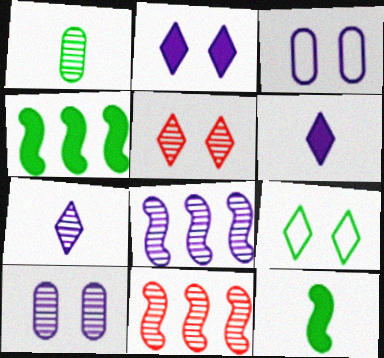[[1, 4, 9], 
[1, 5, 8], 
[2, 5, 9], 
[3, 6, 8], 
[7, 8, 10]]